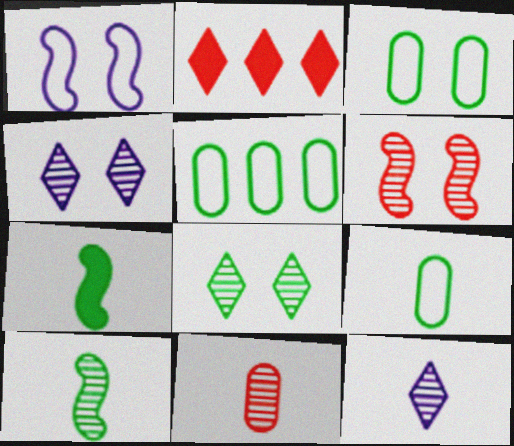[[3, 5, 9], 
[5, 7, 8], 
[10, 11, 12]]